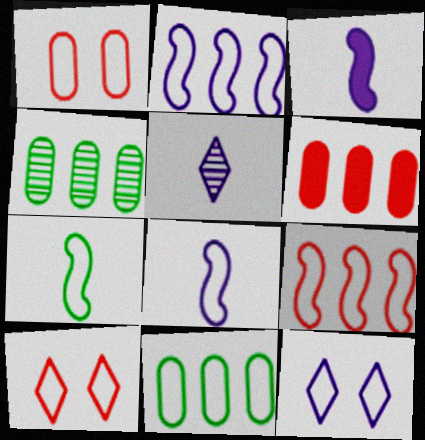[[3, 4, 10], 
[8, 10, 11]]